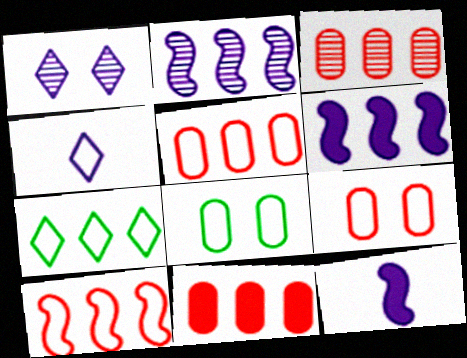[[2, 7, 11], 
[3, 5, 11], 
[3, 6, 7], 
[4, 8, 10]]